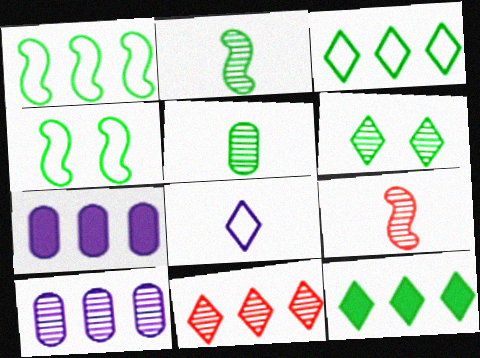[[1, 7, 11], 
[4, 5, 12], 
[6, 9, 10]]